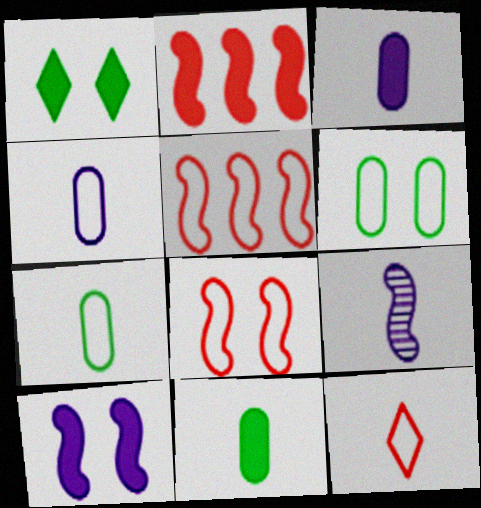[[1, 2, 3], 
[9, 11, 12]]